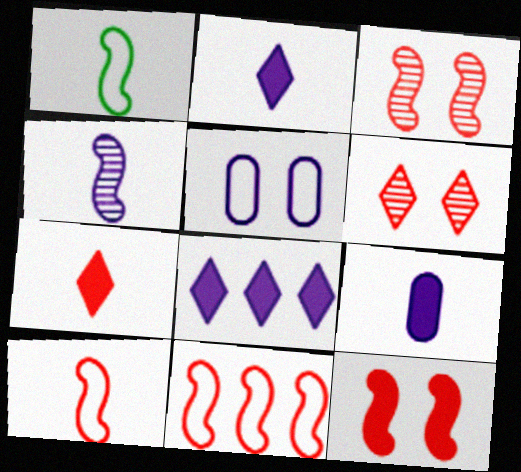[[4, 5, 8]]